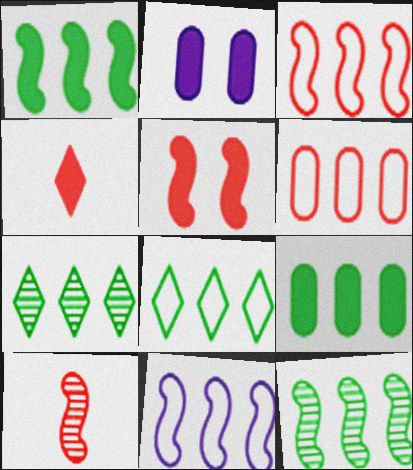[[1, 2, 4], 
[2, 8, 10], 
[3, 5, 10], 
[6, 8, 11], 
[8, 9, 12]]